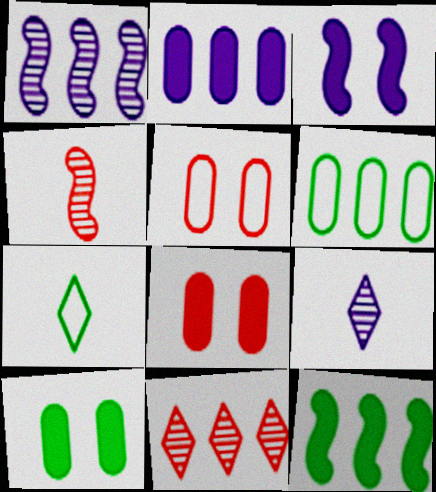[[1, 7, 8], 
[5, 9, 12]]